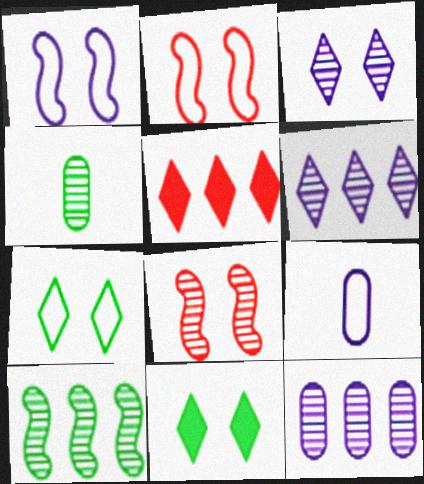[[1, 4, 5], 
[4, 6, 8]]